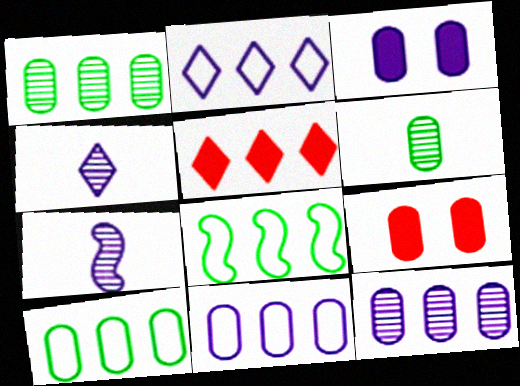[[2, 3, 7], 
[4, 8, 9], 
[5, 8, 12], 
[6, 9, 11]]